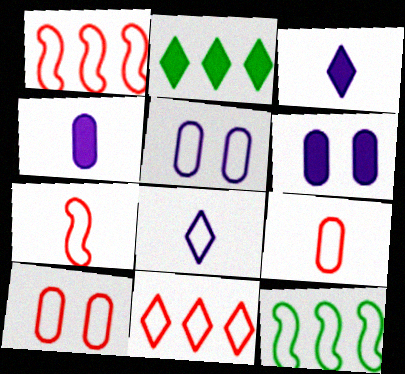[[7, 10, 11], 
[8, 10, 12]]